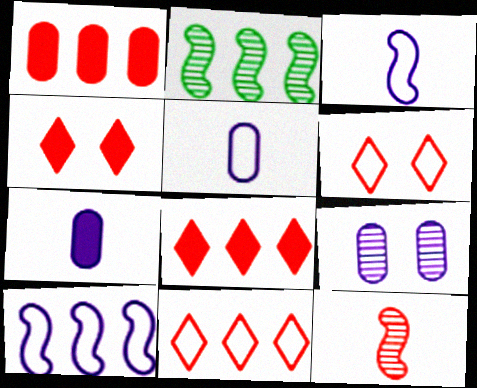[[1, 6, 12], 
[2, 4, 5], 
[2, 6, 7]]